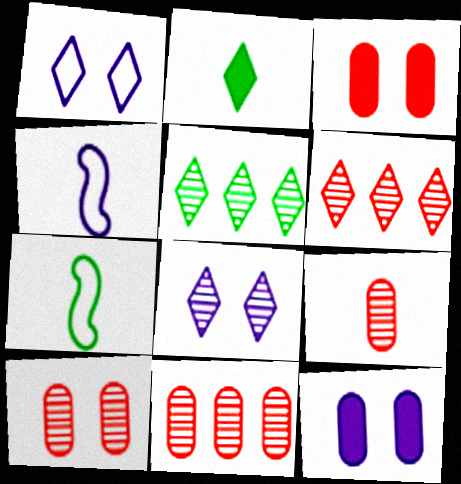[[1, 2, 6], 
[2, 4, 9], 
[3, 4, 5], 
[6, 7, 12], 
[9, 10, 11]]